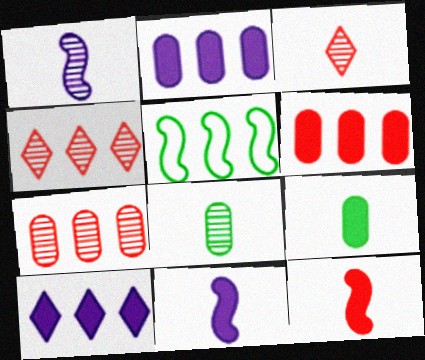[[1, 3, 8], 
[2, 4, 5], 
[5, 7, 10]]